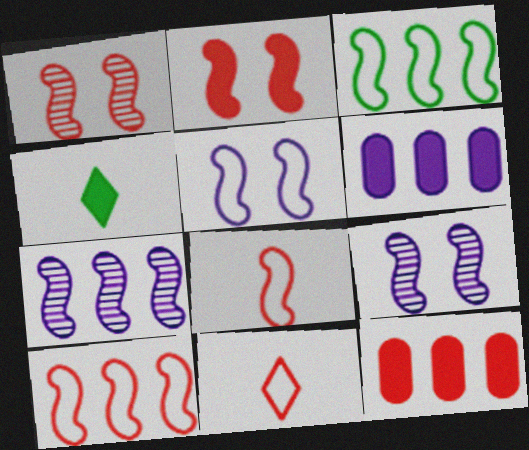[[1, 11, 12], 
[2, 4, 6], 
[3, 5, 8]]